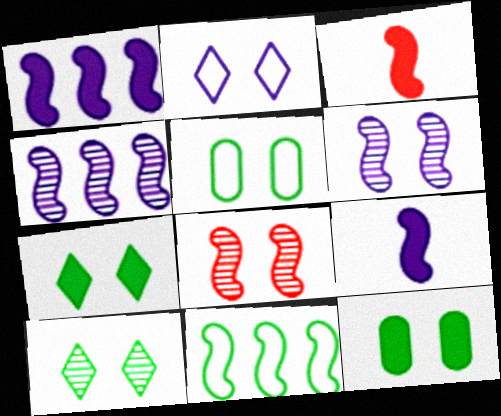[[2, 8, 12], 
[3, 6, 11], 
[8, 9, 11]]